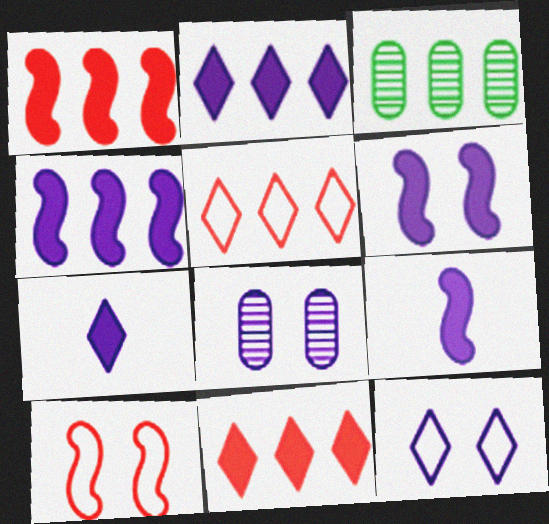[[3, 4, 5], 
[3, 7, 10], 
[4, 6, 9], 
[6, 8, 12]]